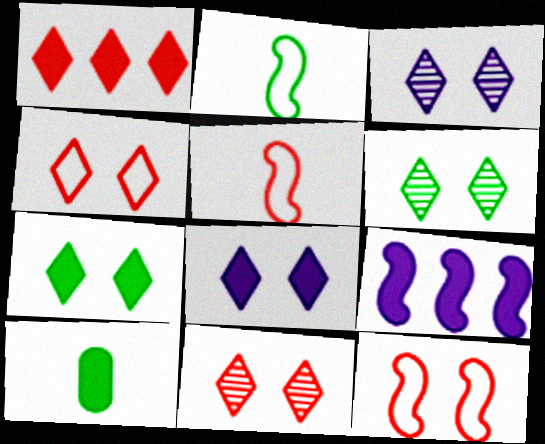[[3, 4, 7], 
[3, 6, 11], 
[4, 6, 8]]